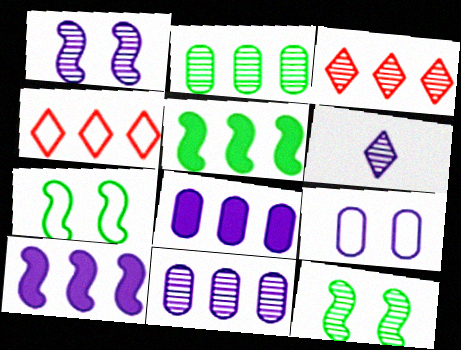[[1, 6, 11], 
[2, 4, 10], 
[4, 5, 11], 
[6, 9, 10]]